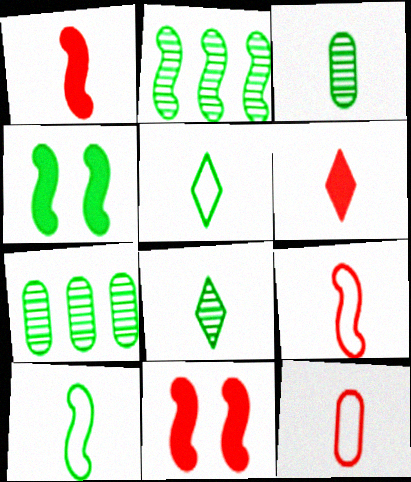[[2, 4, 10], 
[4, 5, 7]]